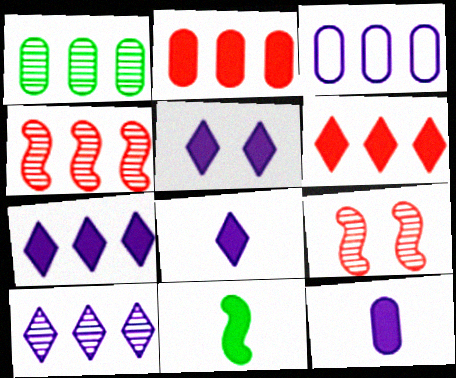[[1, 2, 3], 
[1, 4, 10], 
[2, 5, 11], 
[5, 7, 8]]